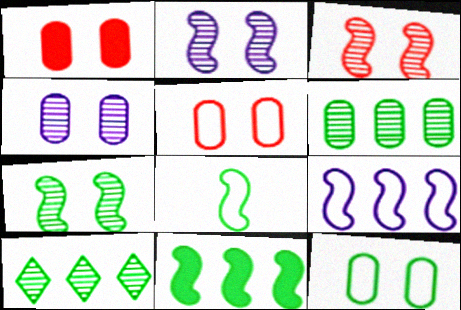[[1, 4, 12], 
[2, 3, 7], 
[7, 8, 11]]